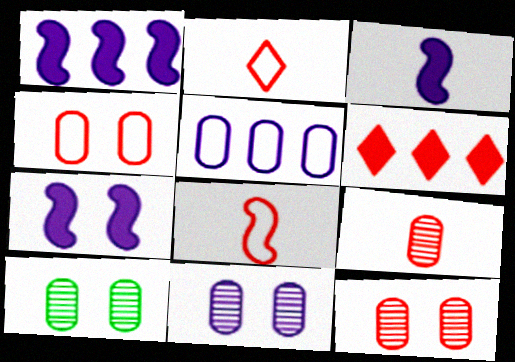[[1, 2, 10], 
[1, 3, 7], 
[6, 8, 12], 
[10, 11, 12]]